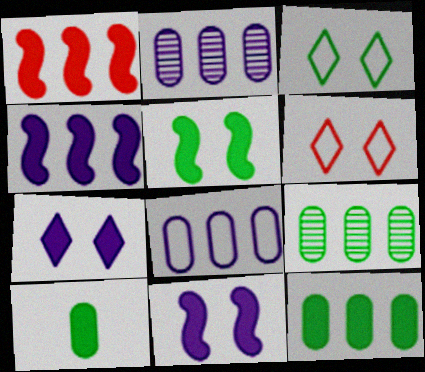[[1, 7, 10]]